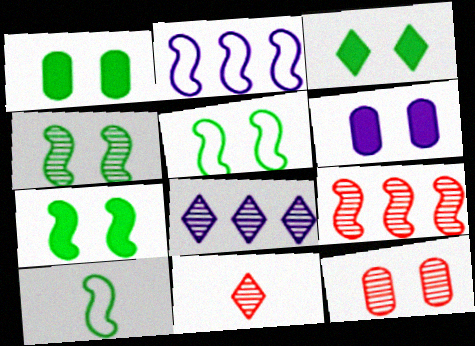[[1, 2, 11], 
[1, 3, 7], 
[4, 5, 7], 
[9, 11, 12]]